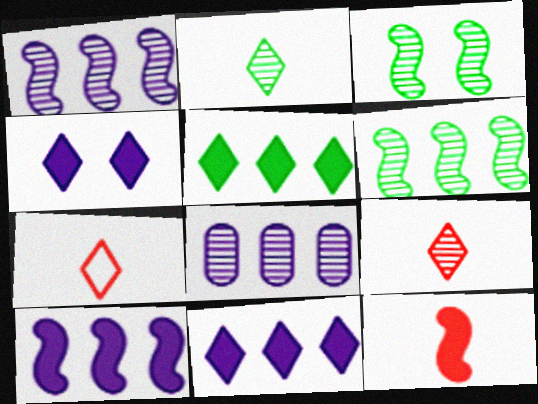[[3, 8, 9]]